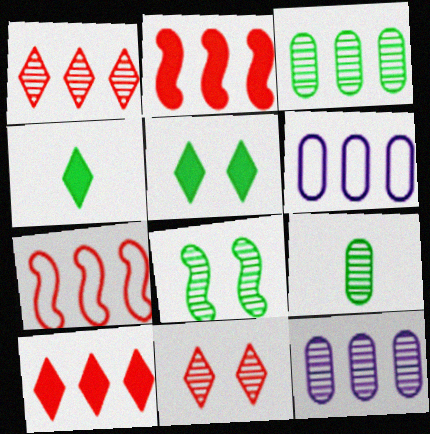[]